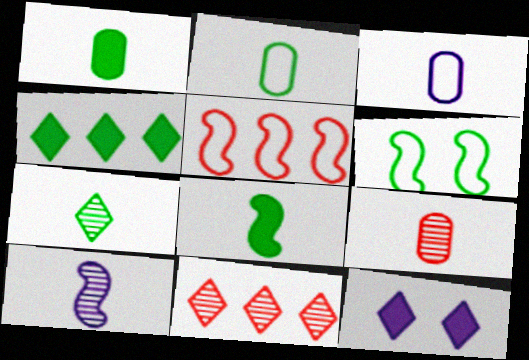[[1, 3, 9], 
[2, 7, 8], 
[7, 9, 10]]